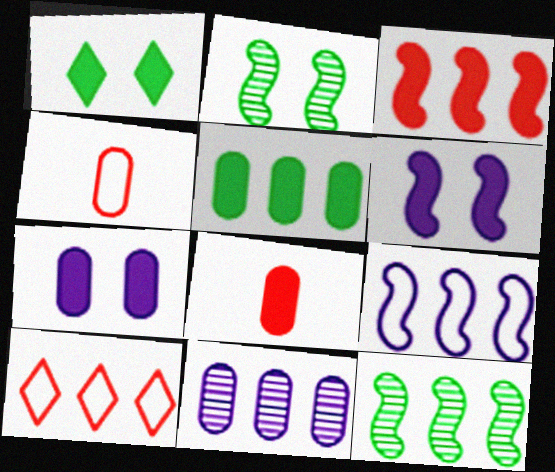[[3, 9, 12], 
[5, 7, 8]]